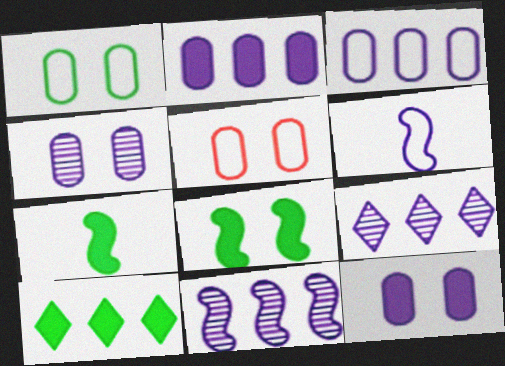[[5, 7, 9], 
[6, 9, 12]]